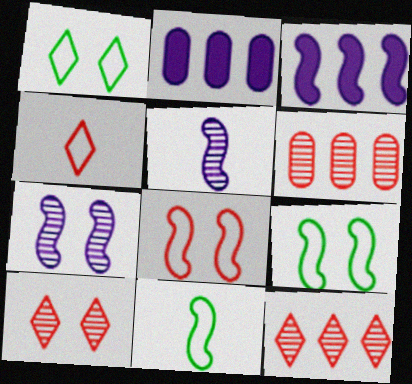[[2, 10, 11]]